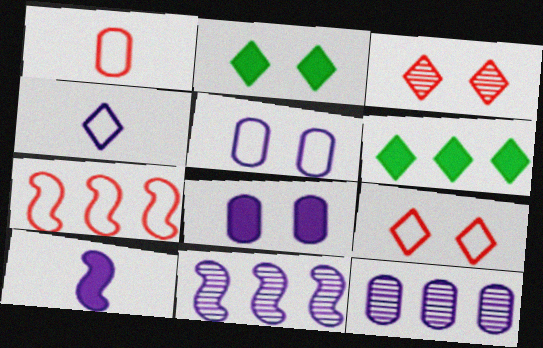[[1, 2, 11], 
[1, 7, 9], 
[3, 4, 6], 
[4, 8, 11], 
[6, 7, 12]]